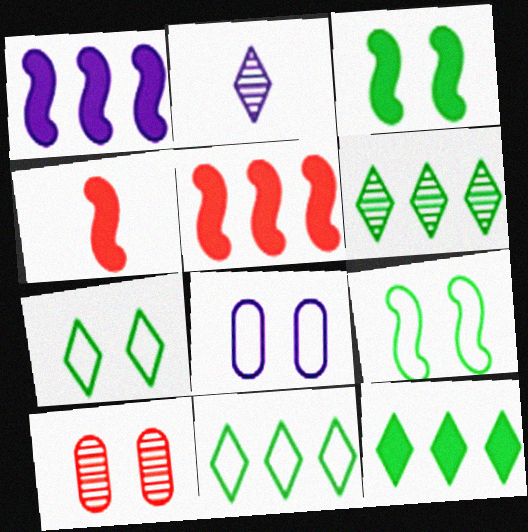[[1, 2, 8], 
[1, 3, 4], 
[4, 6, 8], 
[6, 11, 12]]